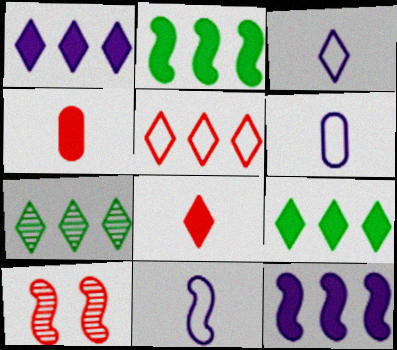[[1, 5, 7], 
[2, 10, 11], 
[3, 6, 11], 
[4, 5, 10], 
[6, 9, 10]]